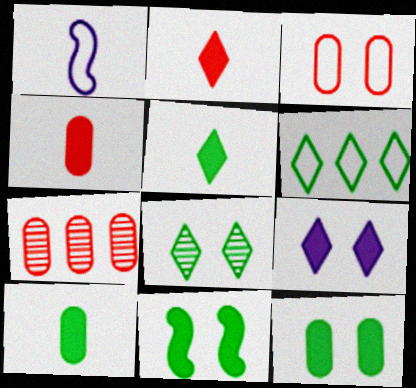[[1, 3, 6], 
[3, 4, 7], 
[5, 6, 8]]